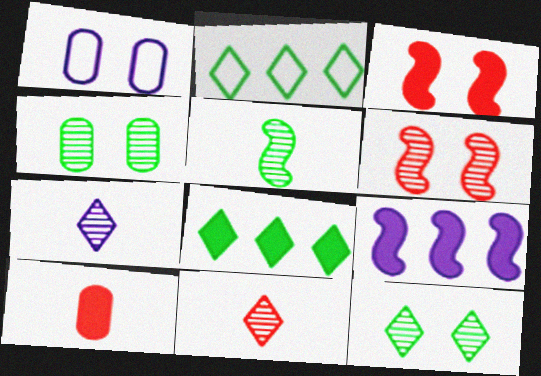[[1, 3, 12], 
[1, 7, 9]]